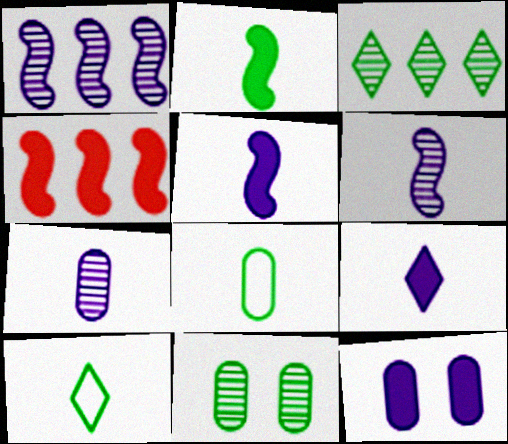[]